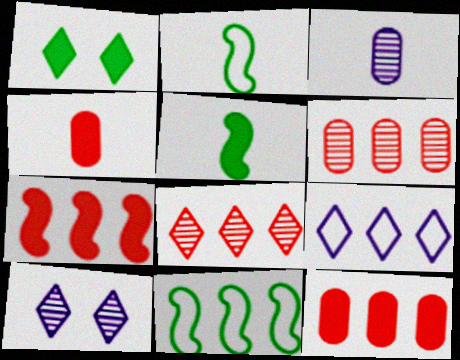[[2, 10, 12], 
[4, 10, 11]]